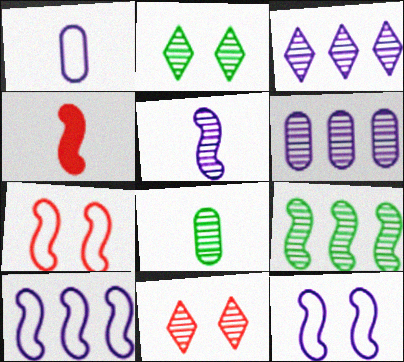[[2, 8, 9], 
[4, 9, 12]]